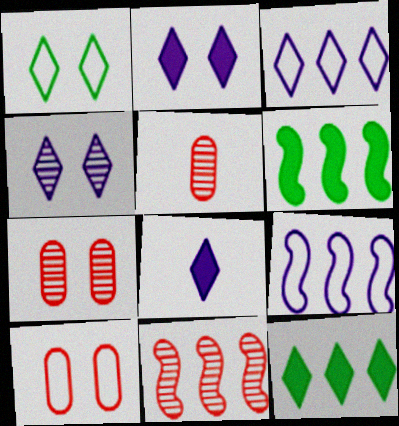[[3, 4, 8], 
[6, 9, 11]]